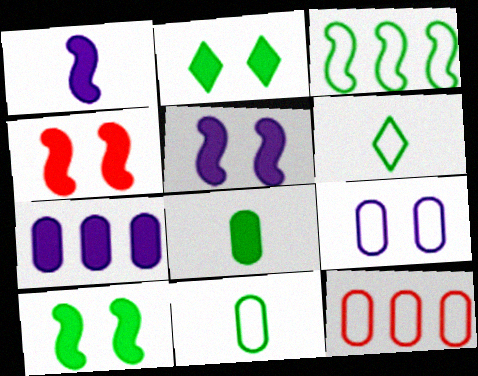[[4, 5, 10], 
[9, 11, 12]]